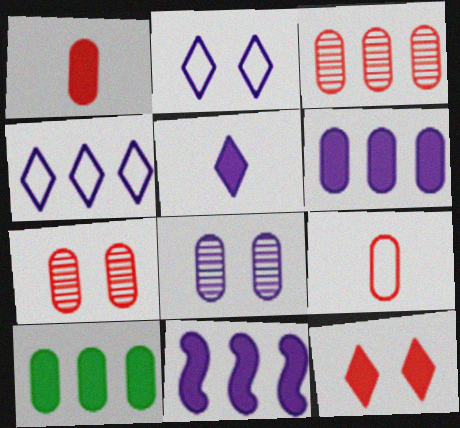[[8, 9, 10]]